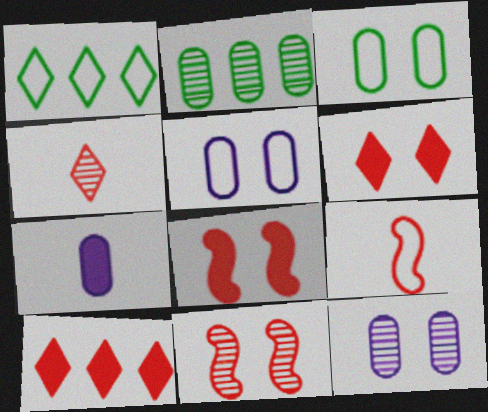[[1, 5, 9], 
[1, 7, 11]]